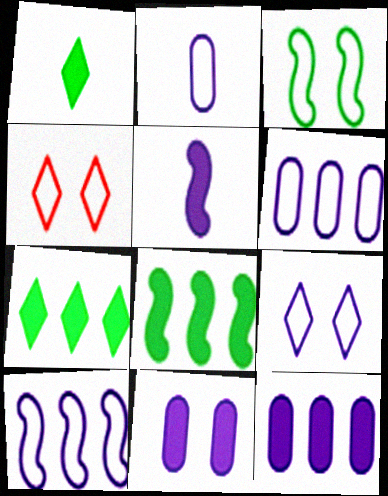[[2, 9, 10]]